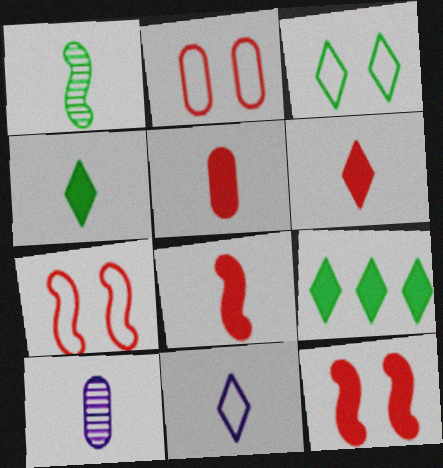[[1, 5, 11], 
[5, 6, 8], 
[7, 9, 10]]